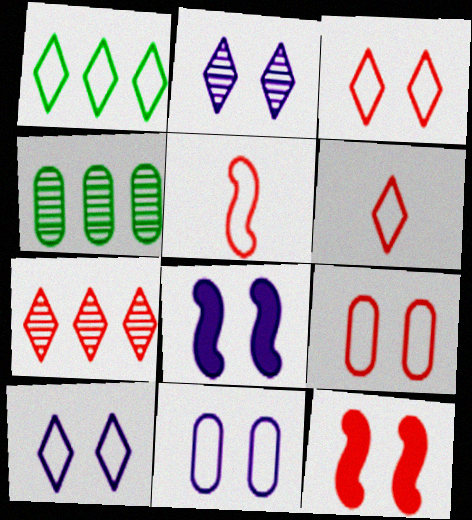[[1, 5, 11], 
[1, 6, 10], 
[2, 8, 11], 
[4, 6, 8]]